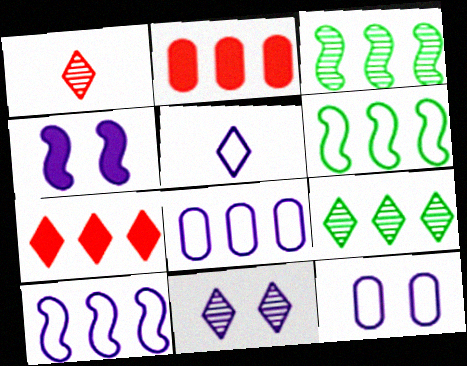[[1, 9, 11], 
[2, 9, 10], 
[3, 7, 8], 
[4, 11, 12], 
[5, 10, 12]]